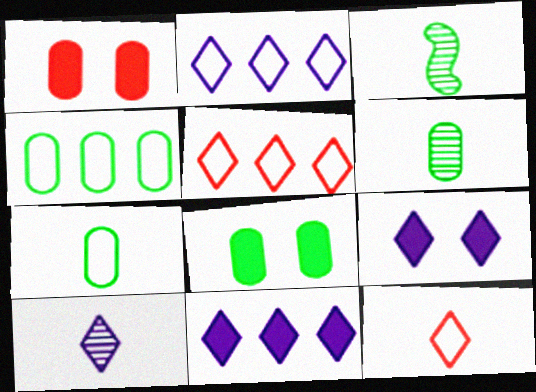[[1, 2, 3], 
[2, 9, 10], 
[4, 6, 8]]